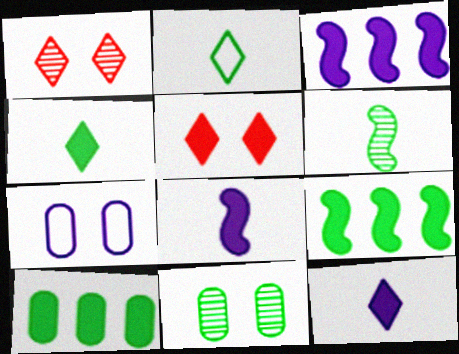[[2, 9, 11], 
[5, 8, 10]]